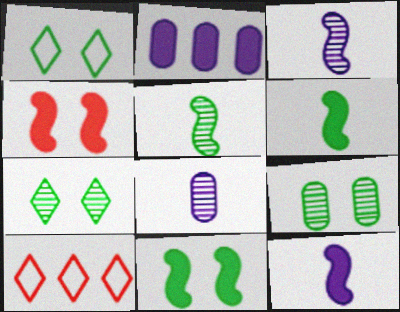[[1, 9, 11], 
[8, 10, 11], 
[9, 10, 12]]